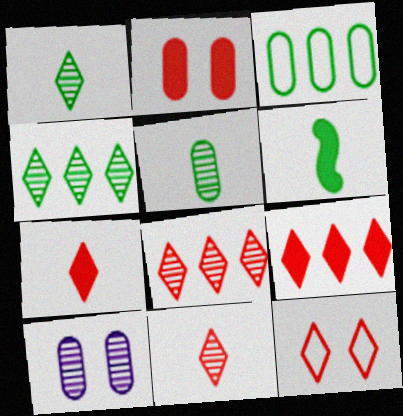[[7, 8, 12], 
[9, 11, 12]]